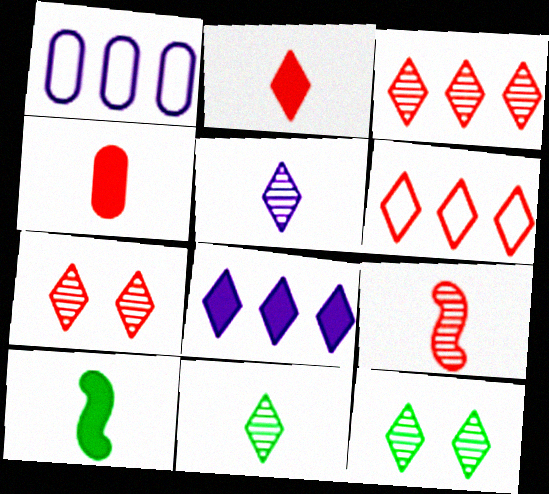[[1, 7, 10], 
[2, 6, 7], 
[3, 5, 12]]